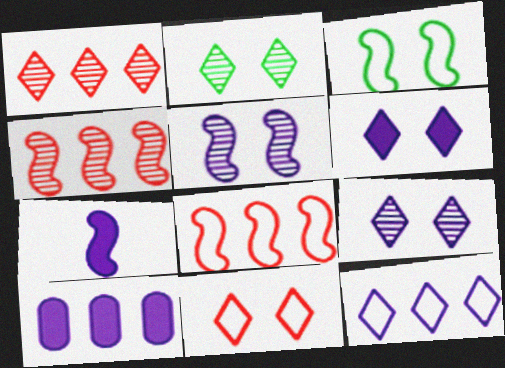[[2, 6, 11], 
[3, 4, 7], 
[6, 7, 10]]